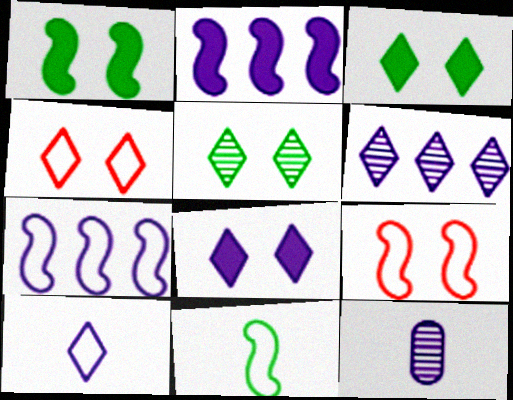[[4, 5, 8], 
[6, 8, 10], 
[7, 8, 12], 
[7, 9, 11]]